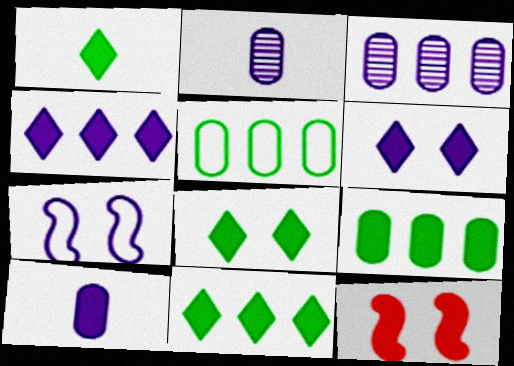[[1, 8, 11], 
[2, 4, 7], 
[10, 11, 12]]